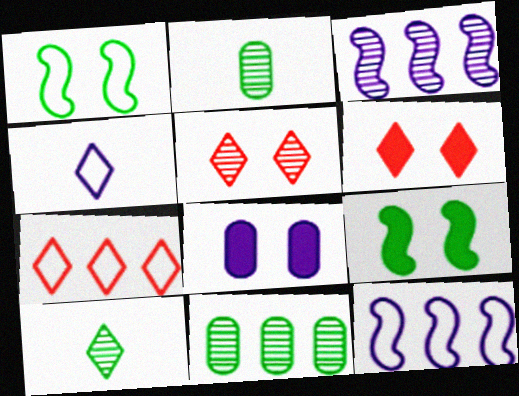[[1, 5, 8], 
[2, 3, 5], 
[2, 6, 12], 
[3, 4, 8], 
[6, 8, 9]]